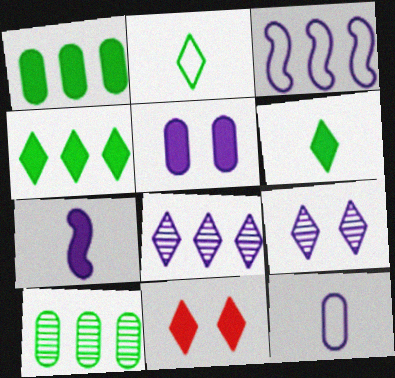[[1, 7, 11], 
[2, 8, 11]]